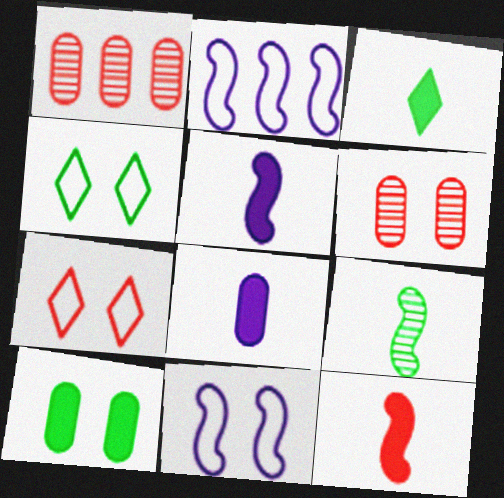[[1, 3, 11], 
[1, 4, 5], 
[1, 7, 12], 
[2, 3, 6], 
[3, 8, 12]]